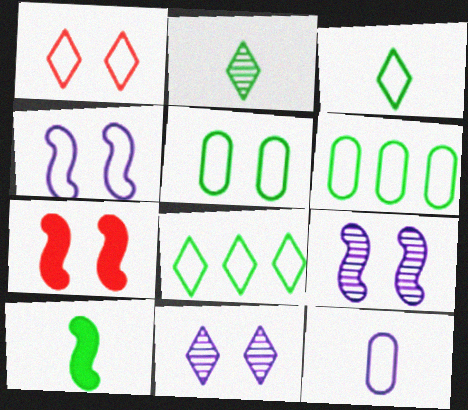[[1, 4, 5], 
[5, 7, 11]]